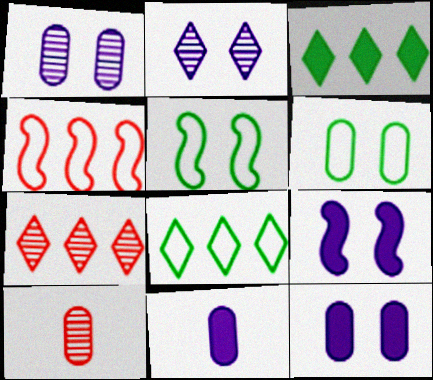[[5, 7, 11], 
[8, 9, 10]]